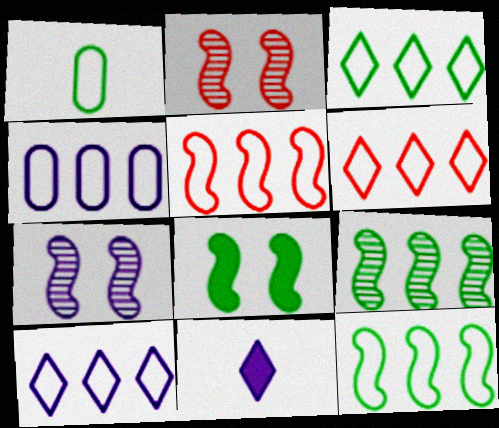[[3, 4, 5], 
[3, 6, 10], 
[4, 6, 12], 
[4, 7, 11]]